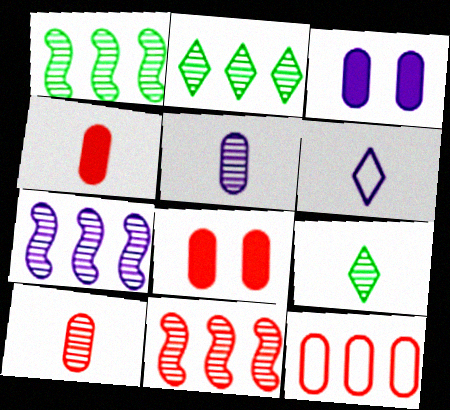[[1, 6, 8], 
[1, 7, 11], 
[3, 6, 7], 
[8, 10, 12]]